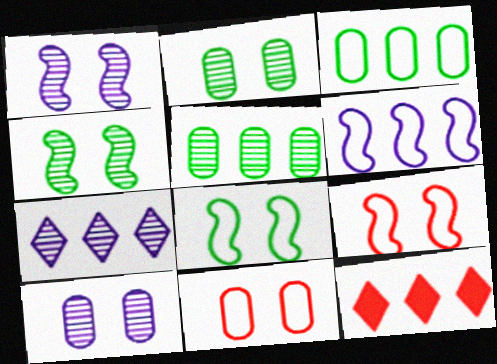[[5, 6, 12]]